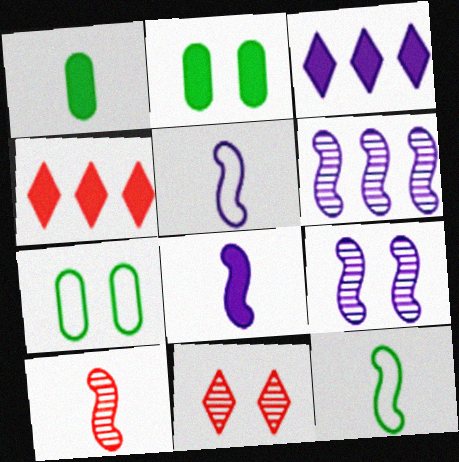[[2, 4, 8], 
[3, 7, 10], 
[8, 10, 12]]